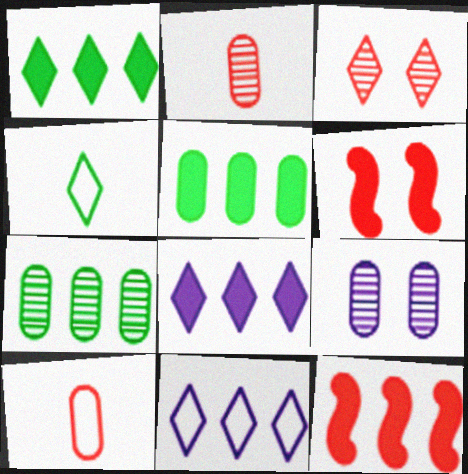[[2, 7, 9], 
[3, 4, 8], 
[3, 10, 12], 
[4, 9, 12], 
[5, 8, 12], 
[5, 9, 10], 
[7, 11, 12]]